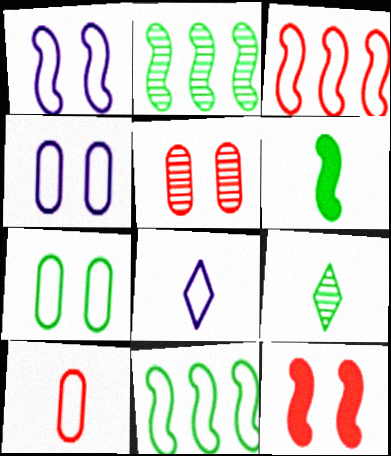[[3, 7, 8]]